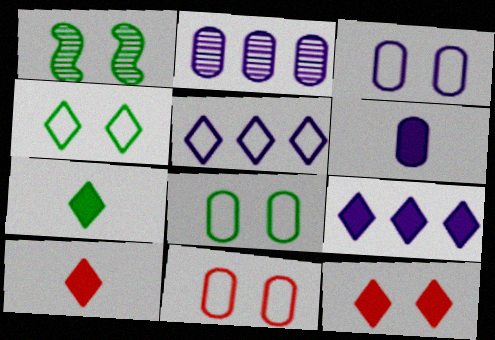[[1, 3, 12], 
[2, 3, 6], 
[3, 8, 11], 
[7, 9, 12]]